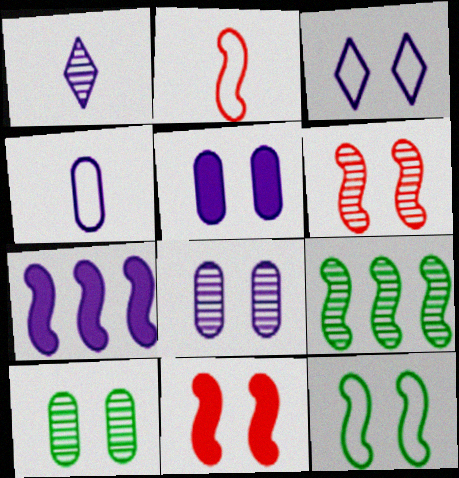[[3, 10, 11]]